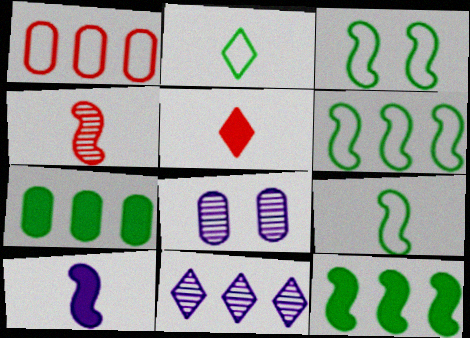[[1, 11, 12], 
[3, 6, 9], 
[4, 9, 10], 
[5, 6, 8]]